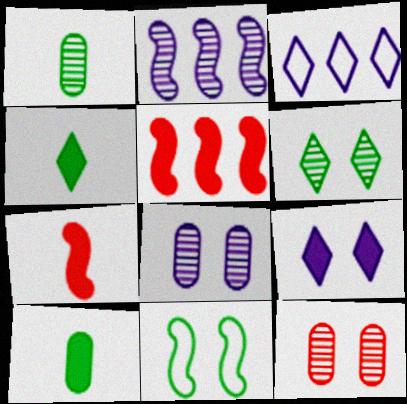[[2, 7, 11], 
[5, 9, 10], 
[9, 11, 12]]